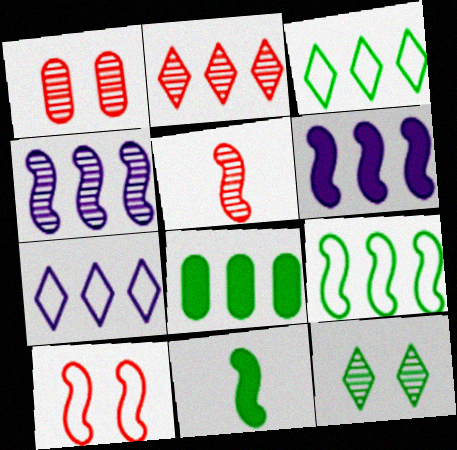[[1, 2, 5], 
[1, 7, 11], 
[4, 10, 11]]